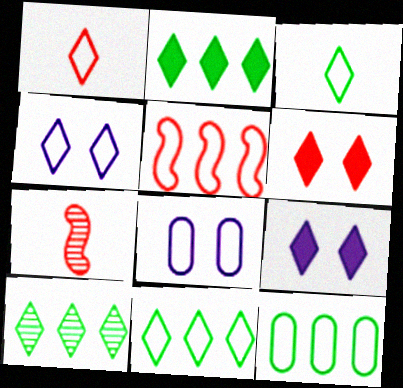[[1, 4, 11], 
[1, 9, 10], 
[2, 7, 8], 
[2, 10, 11], 
[3, 5, 8], 
[7, 9, 12]]